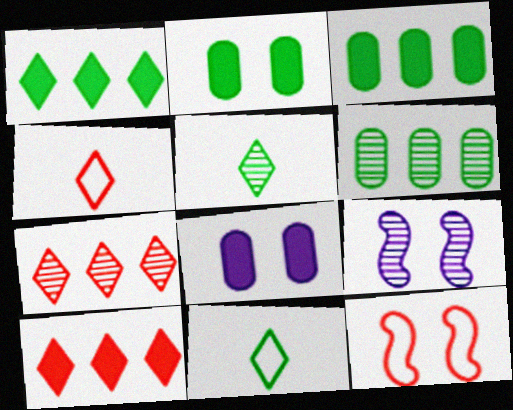[[3, 4, 9]]